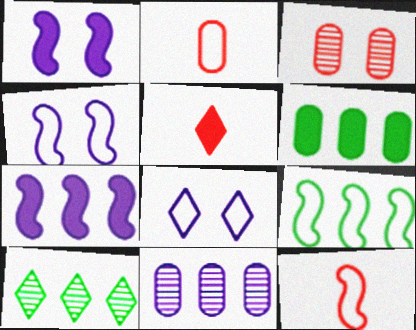[[1, 2, 10], 
[1, 5, 6], 
[2, 8, 9], 
[4, 9, 12], 
[5, 8, 10], 
[6, 9, 10]]